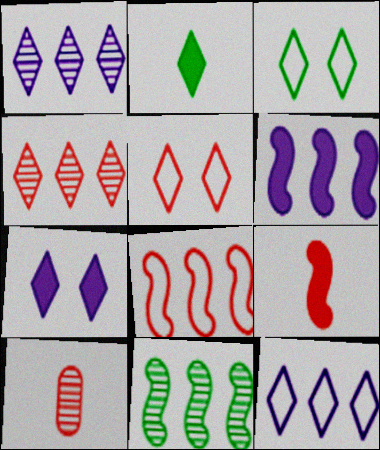[[1, 2, 5], 
[3, 6, 10], 
[6, 8, 11]]